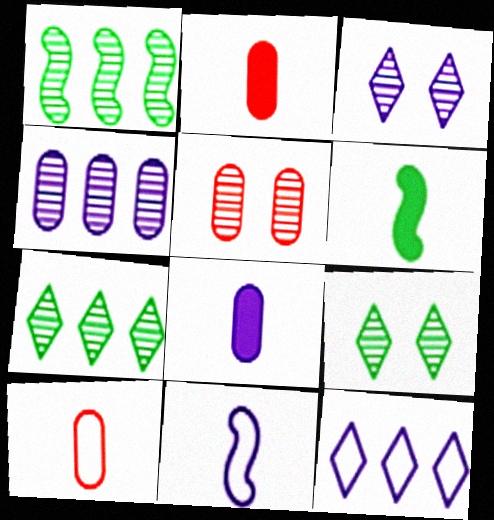[[5, 6, 12]]